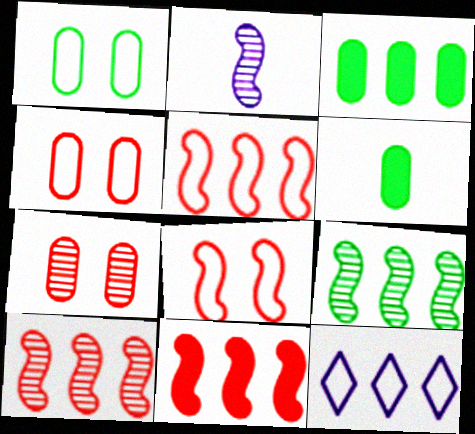[[3, 10, 12], 
[5, 10, 11]]